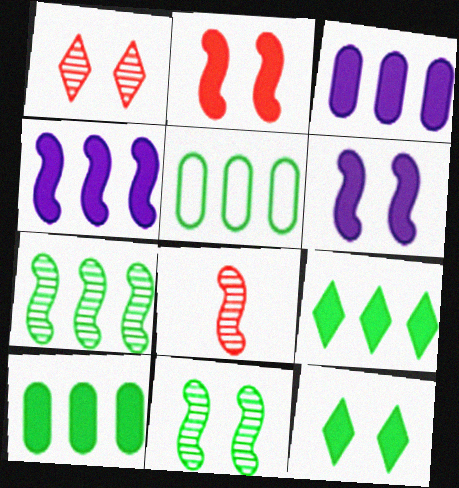[[5, 7, 9]]